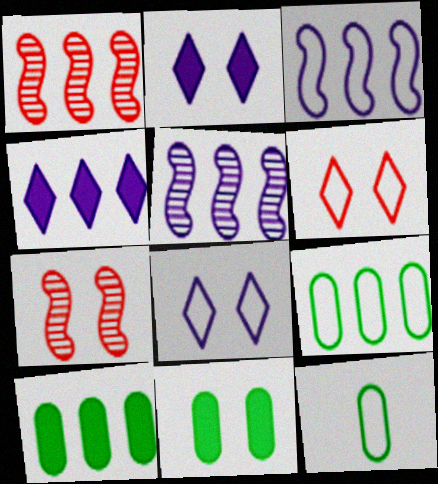[[1, 2, 12], 
[1, 4, 9], 
[3, 6, 12], 
[4, 7, 12], 
[7, 8, 11]]